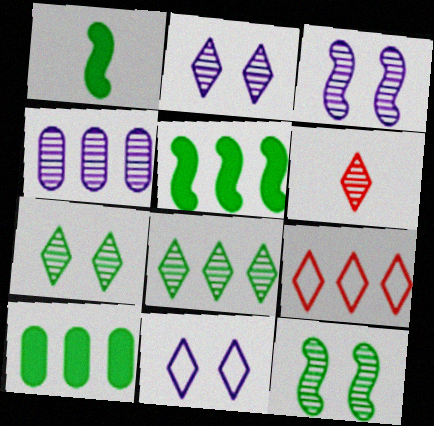[[2, 6, 8], 
[4, 5, 9], 
[4, 6, 12]]